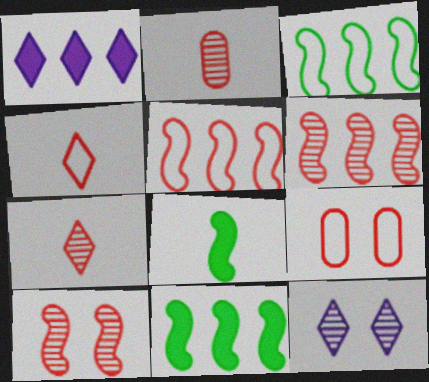[[4, 5, 9]]